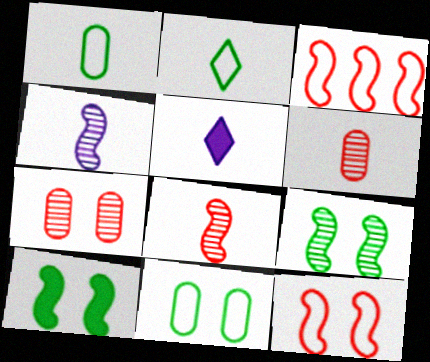[[1, 5, 8], 
[3, 4, 10]]